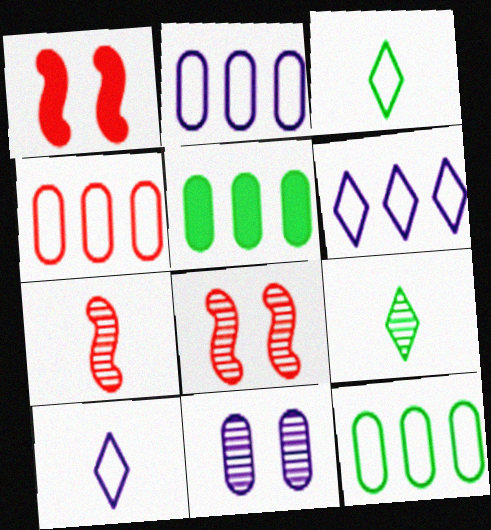[[1, 2, 9], 
[2, 4, 12], 
[5, 8, 10]]